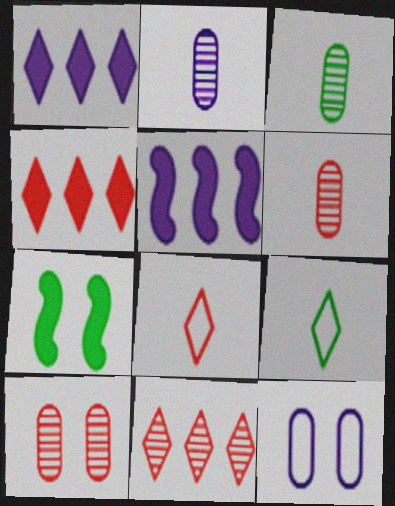[[2, 3, 6], 
[5, 9, 10]]